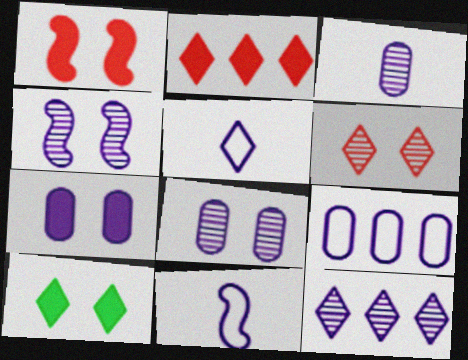[[1, 7, 10], 
[3, 4, 12], 
[3, 7, 9], 
[7, 11, 12]]